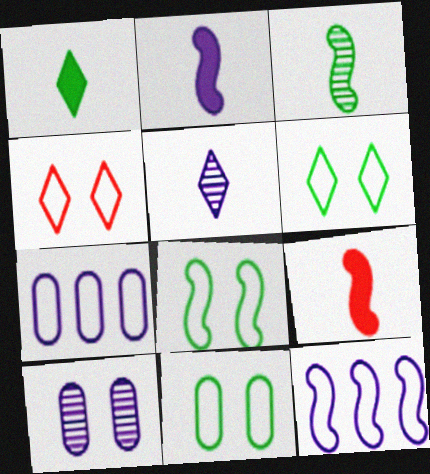[[6, 8, 11]]